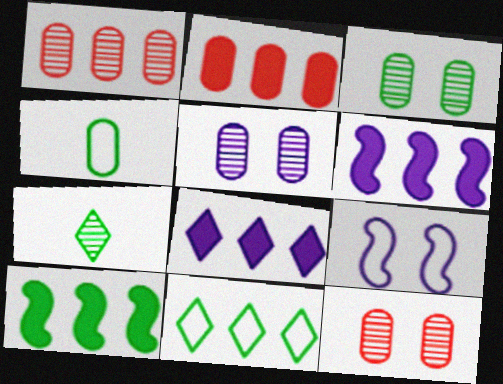[[1, 6, 11], 
[2, 4, 5], 
[2, 7, 9], 
[2, 8, 10], 
[3, 5, 12]]